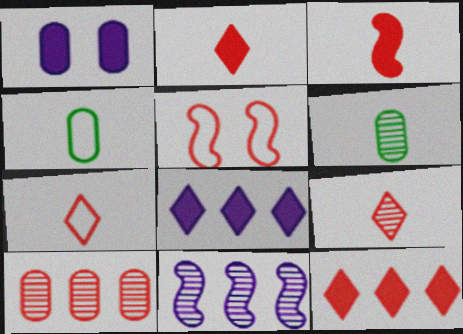[[1, 4, 10], 
[2, 5, 10], 
[2, 7, 9], 
[5, 6, 8]]